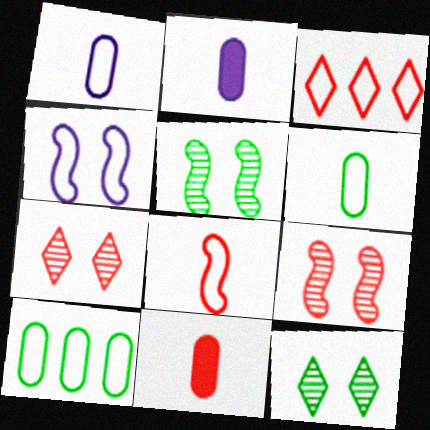[[2, 3, 5], 
[3, 4, 6], 
[3, 9, 11]]